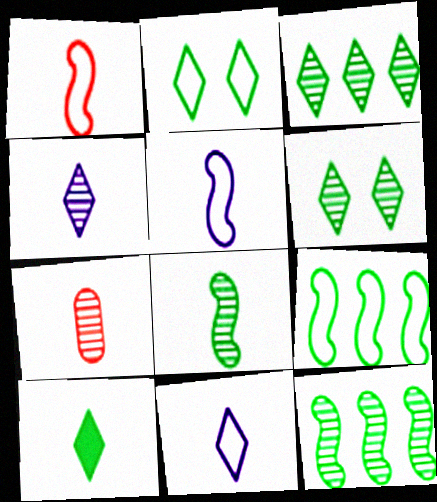[[2, 3, 10], 
[4, 7, 8], 
[5, 7, 10]]